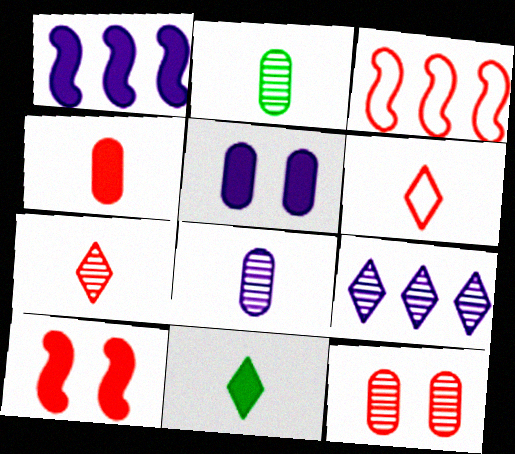[]